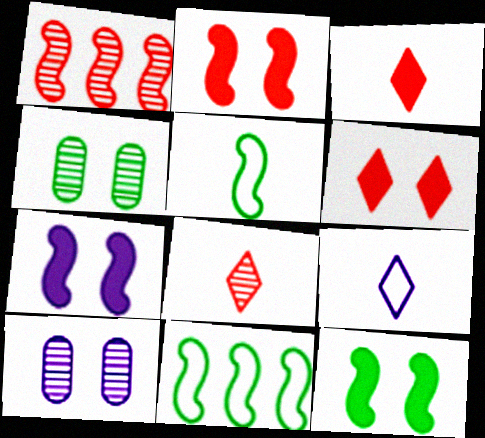[[1, 5, 7], 
[2, 7, 12], 
[3, 10, 11]]